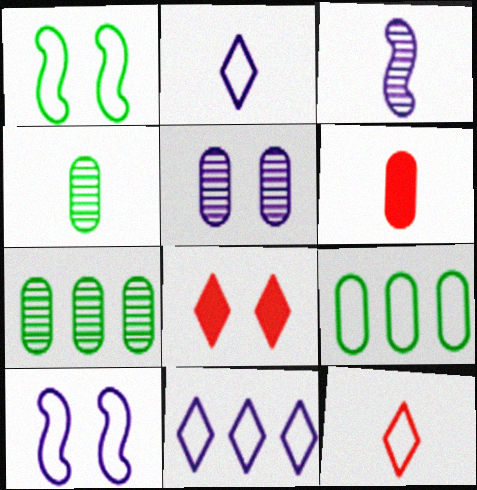[[1, 5, 8], 
[3, 8, 9], 
[5, 6, 9], 
[9, 10, 12]]